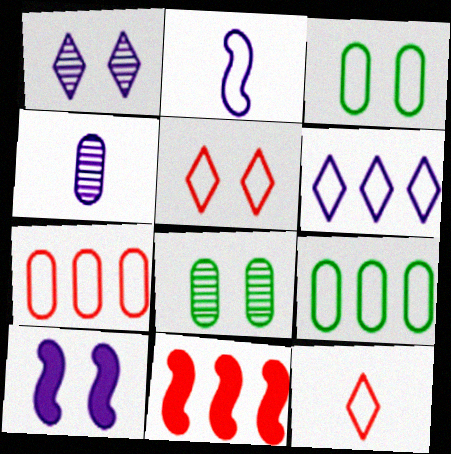[[2, 5, 9], 
[4, 6, 10], 
[5, 8, 10]]